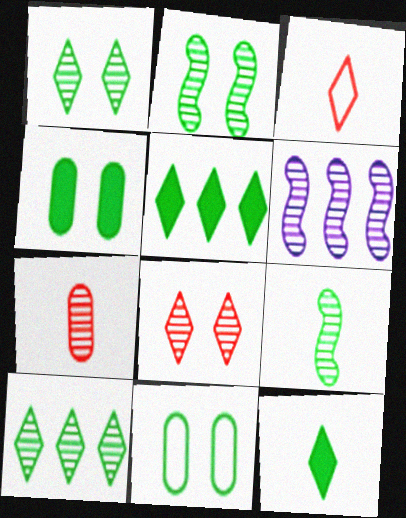[[1, 6, 7], 
[3, 4, 6], 
[5, 9, 11]]